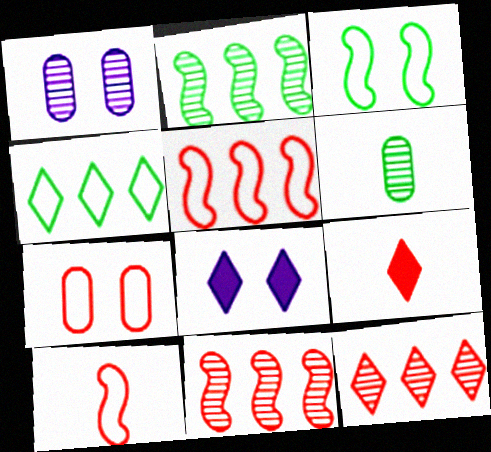[[5, 6, 8], 
[7, 9, 11]]